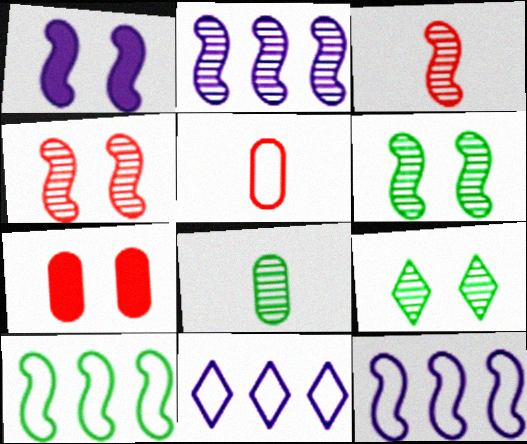[[1, 3, 10], 
[2, 3, 6]]